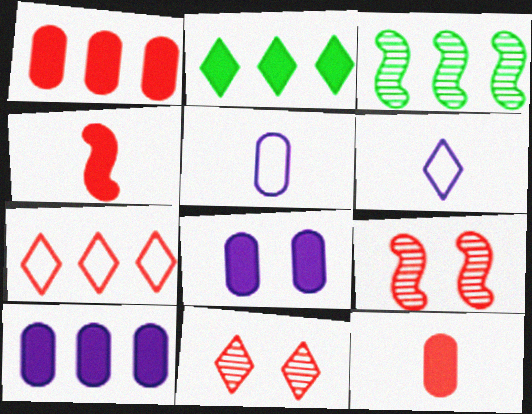[[2, 4, 8], 
[2, 5, 9], 
[2, 6, 11], 
[3, 7, 10], 
[7, 9, 12]]